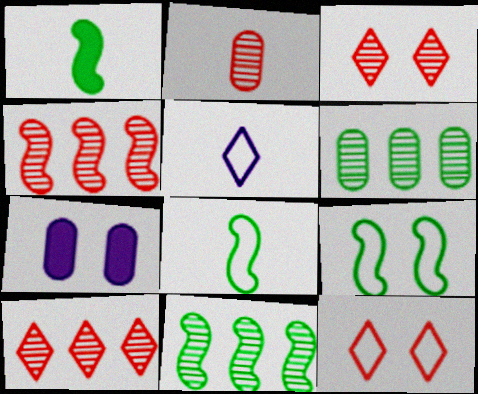[[1, 2, 5], 
[1, 9, 11], 
[2, 3, 4], 
[3, 7, 9], 
[7, 8, 10]]